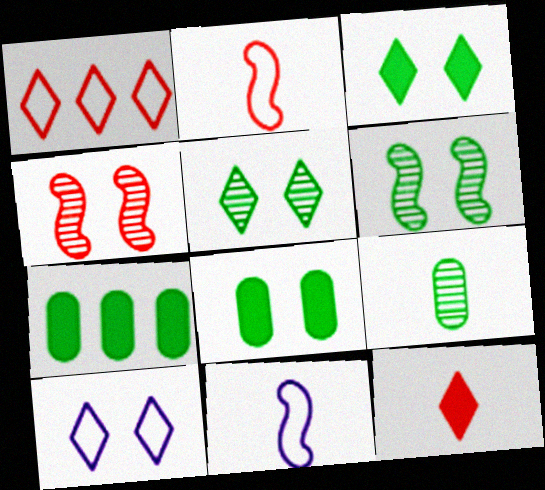[[4, 8, 10], 
[9, 11, 12]]